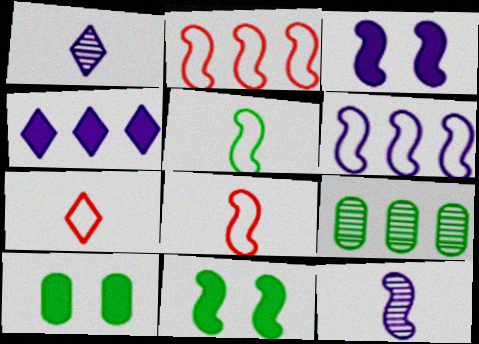[[1, 2, 10], 
[2, 4, 9], 
[2, 11, 12], 
[3, 6, 12], 
[3, 7, 9]]